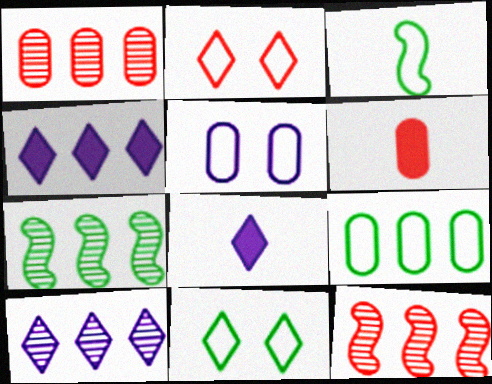[[1, 7, 10], 
[2, 6, 12], 
[3, 9, 11], 
[4, 9, 12]]